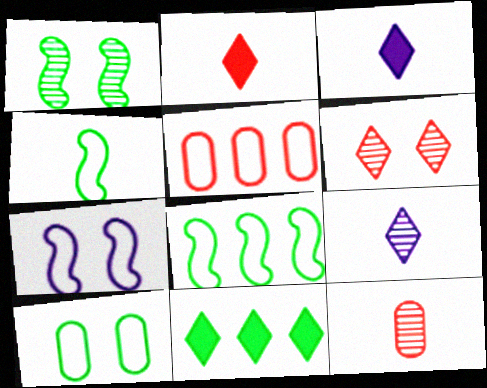[[1, 3, 5], 
[3, 4, 12], 
[7, 11, 12]]